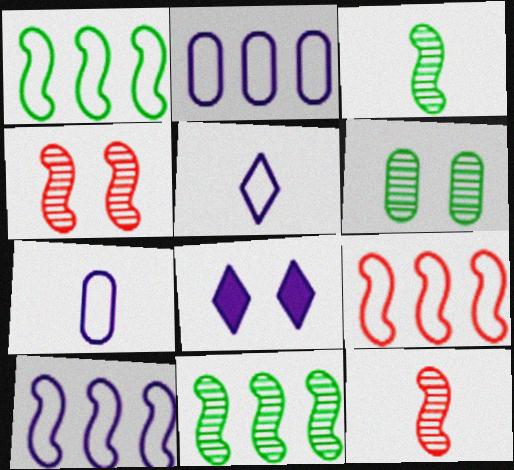[[1, 9, 10]]